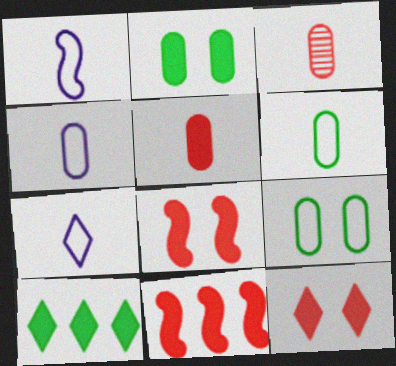[[1, 4, 7], 
[5, 11, 12]]